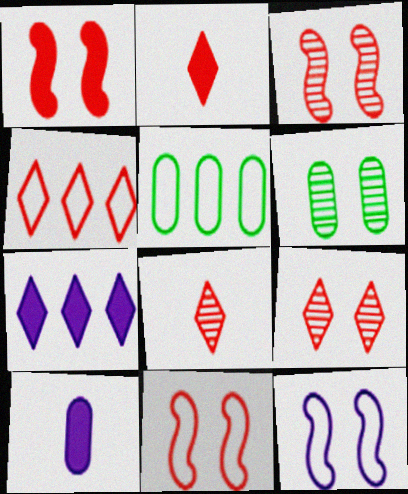[[1, 3, 11], 
[2, 4, 9]]